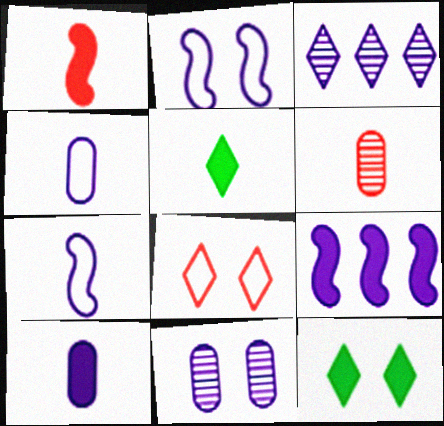[[1, 5, 10], 
[2, 3, 10], 
[3, 5, 8], 
[5, 6, 7]]